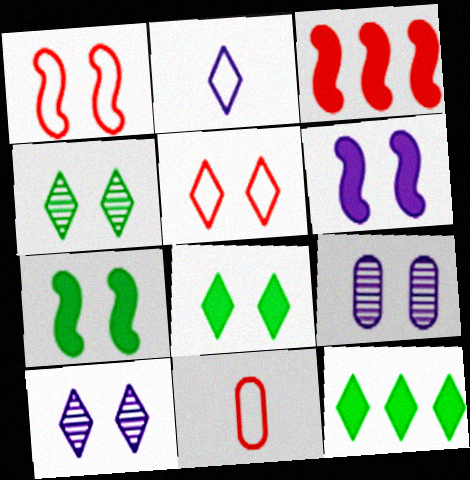[[1, 8, 9], 
[5, 7, 9], 
[5, 8, 10]]